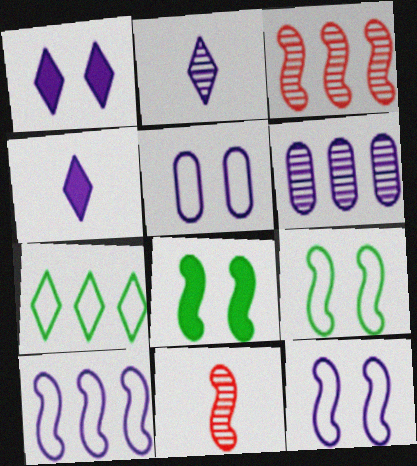[[4, 6, 12], 
[8, 10, 11]]